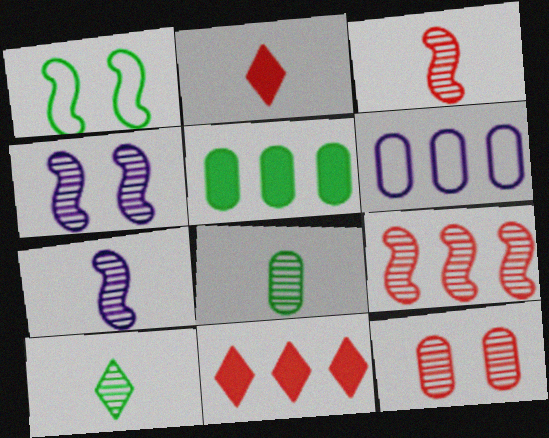[[1, 5, 10]]